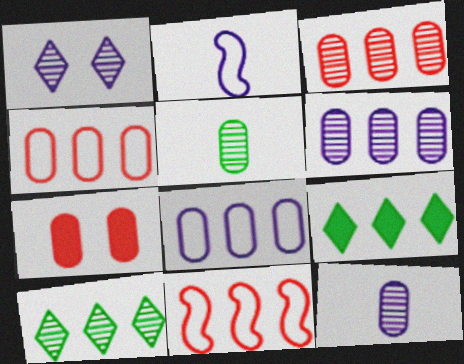[[2, 7, 10], 
[5, 7, 8], 
[6, 9, 11]]